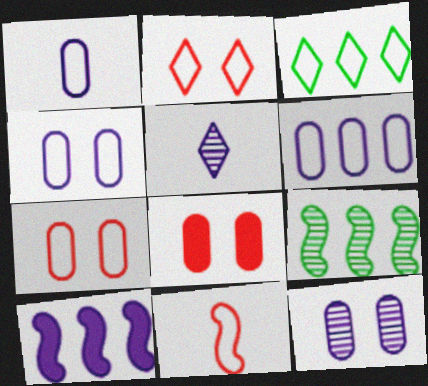[[1, 4, 6], 
[3, 4, 11], 
[4, 5, 10]]